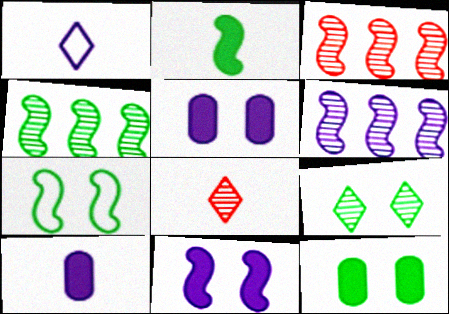[[1, 3, 12], 
[1, 5, 6], 
[2, 4, 7], 
[3, 4, 6], 
[7, 9, 12]]